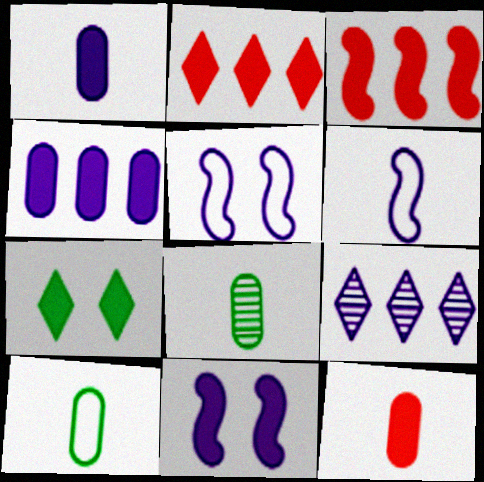[[1, 3, 7], 
[1, 5, 9], 
[2, 5, 8]]